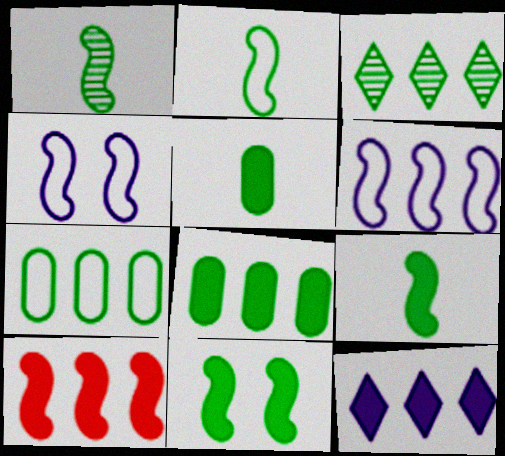[[1, 2, 9], 
[1, 4, 10], 
[8, 10, 12]]